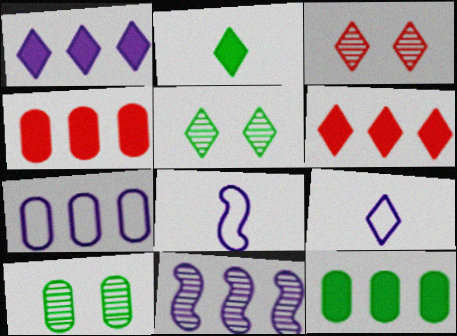[[1, 7, 11], 
[3, 8, 12], 
[4, 5, 8], 
[5, 6, 9], 
[6, 8, 10]]